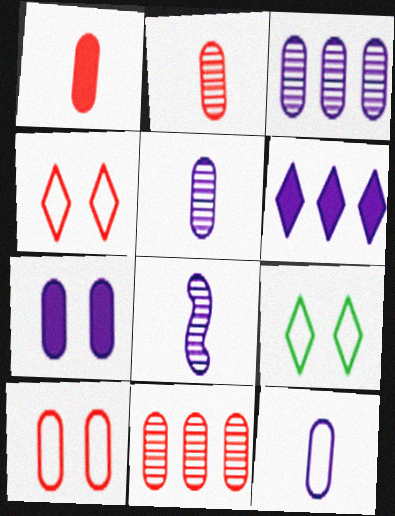[[1, 10, 11], 
[3, 7, 12]]